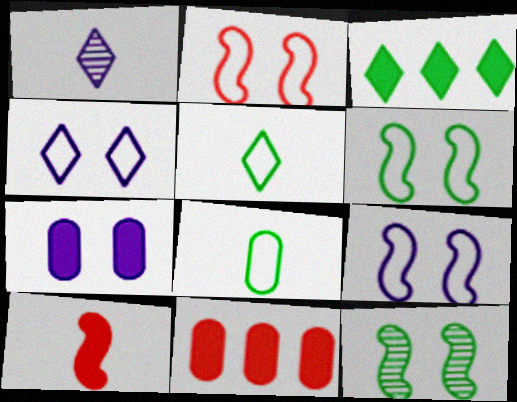[[1, 6, 11], 
[1, 8, 10], 
[2, 6, 9], 
[3, 7, 10], 
[3, 8, 12]]